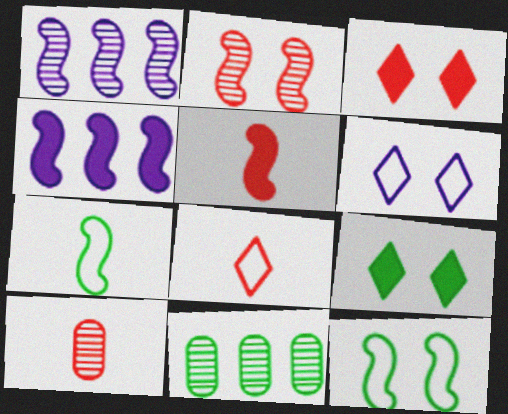[[1, 5, 12], 
[2, 4, 7], 
[5, 6, 11], 
[5, 8, 10], 
[7, 9, 11]]